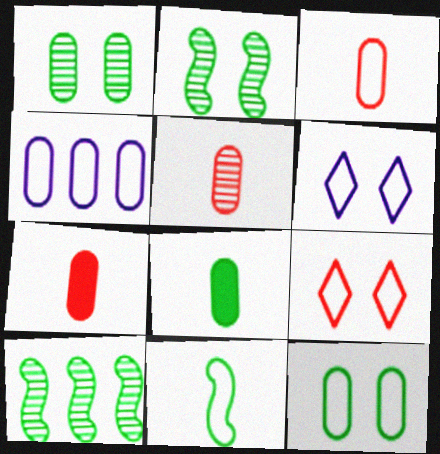[[1, 4, 7], 
[3, 4, 12], 
[3, 5, 7], 
[4, 9, 11], 
[6, 7, 10]]